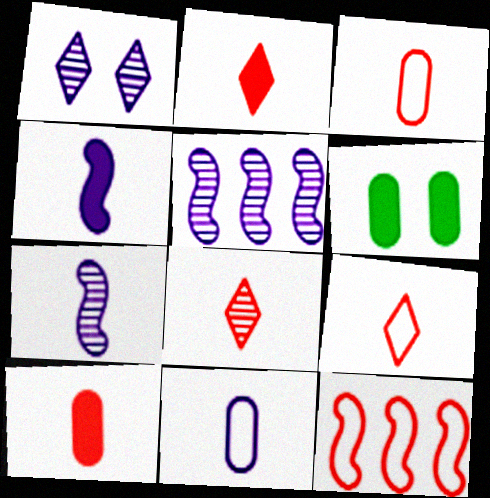[[2, 8, 9], 
[5, 6, 9]]